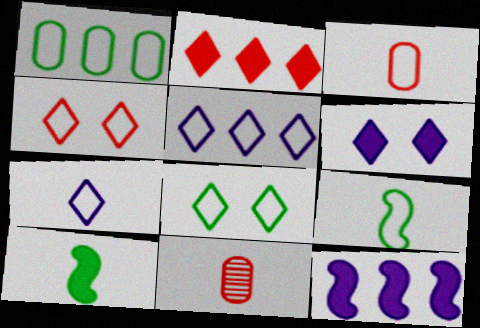[[1, 8, 9], 
[3, 7, 9], 
[7, 10, 11], 
[8, 11, 12]]